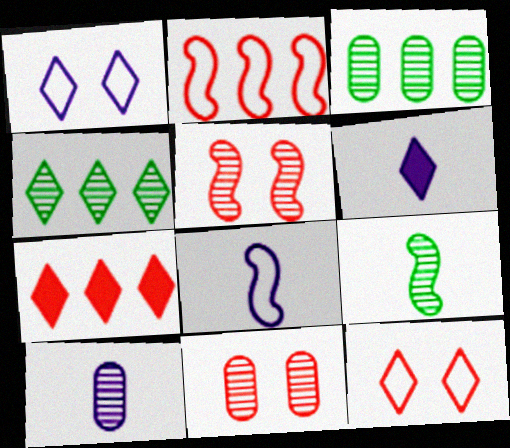[[3, 10, 11], 
[4, 5, 10], 
[4, 6, 12], 
[6, 8, 10]]